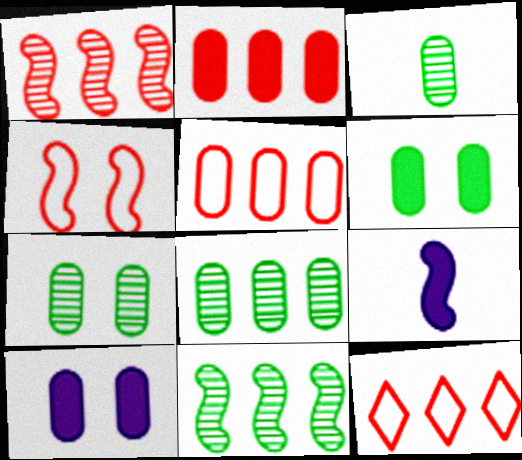[[1, 2, 12], 
[3, 5, 10], 
[3, 7, 8], 
[4, 9, 11], 
[7, 9, 12]]